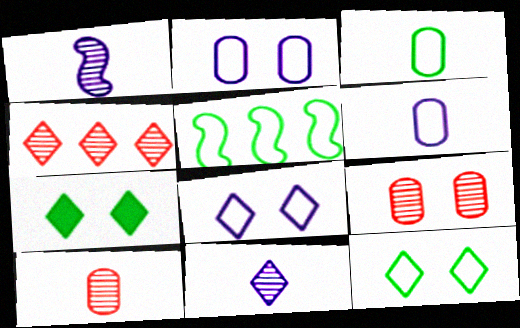[[3, 5, 12]]